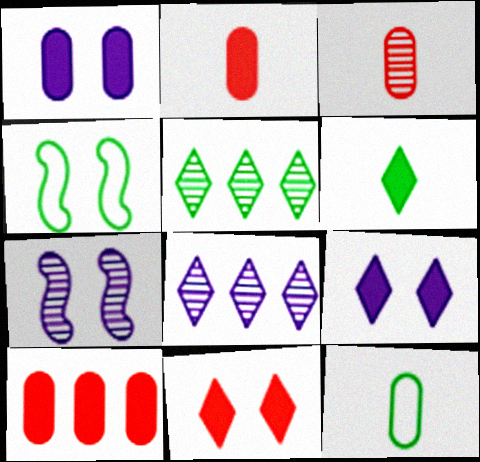[[2, 4, 8], 
[3, 5, 7]]